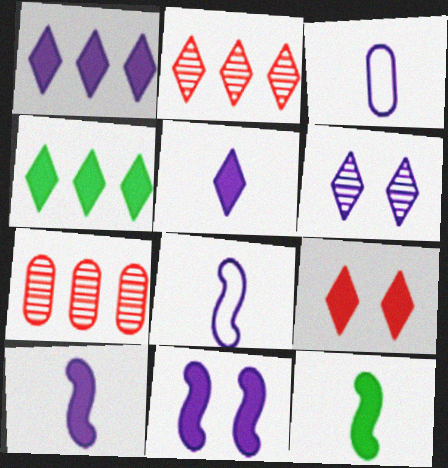[[4, 5, 9]]